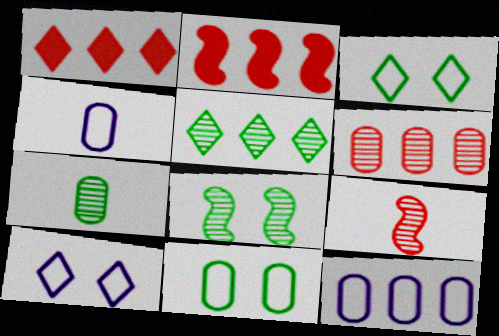[[1, 4, 8], 
[2, 5, 12], 
[2, 7, 10], 
[5, 7, 8]]